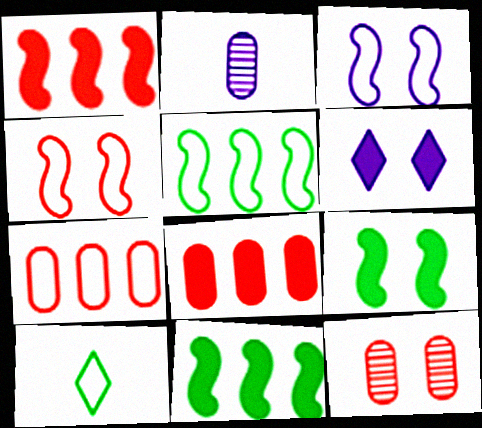[[3, 7, 10]]